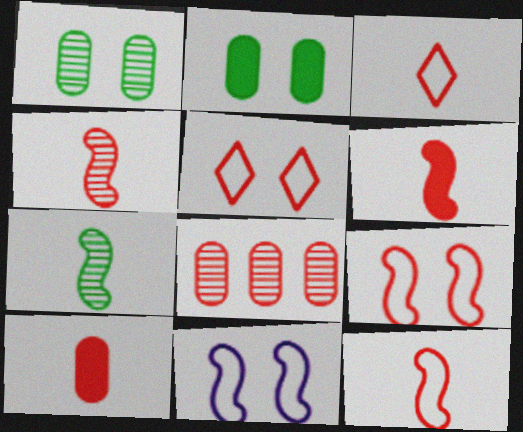[[3, 4, 10], 
[4, 6, 12], 
[5, 6, 8]]